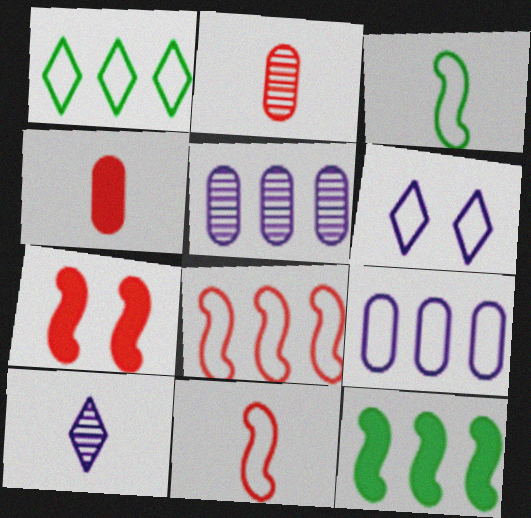[[1, 8, 9], 
[2, 6, 12], 
[3, 4, 10]]